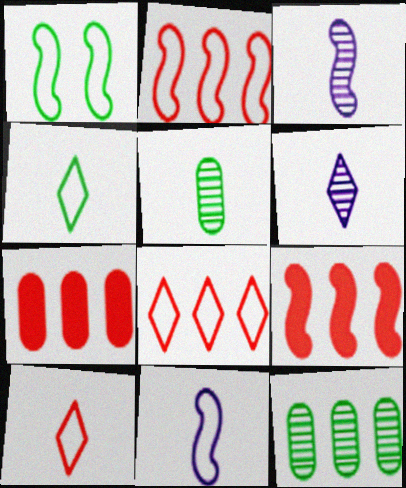[[1, 2, 11], 
[1, 3, 9], 
[1, 6, 7]]